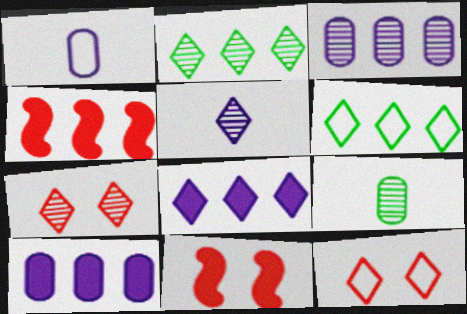[[1, 2, 11], 
[2, 5, 7], 
[3, 4, 6]]